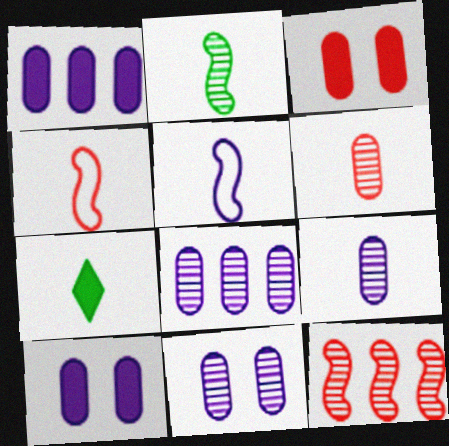[[4, 7, 9], 
[5, 6, 7], 
[8, 9, 11]]